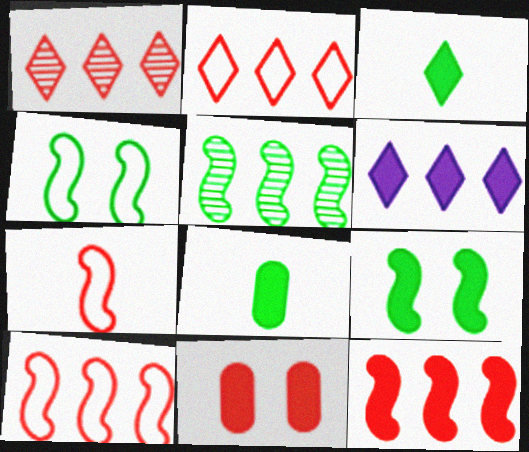[[1, 7, 11]]